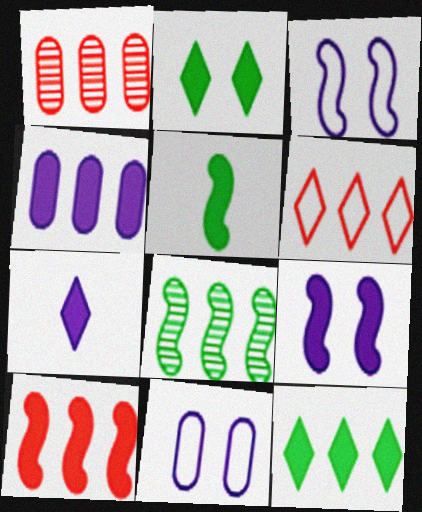[[1, 6, 10], 
[4, 6, 8], 
[4, 7, 9], 
[4, 10, 12], 
[5, 9, 10]]